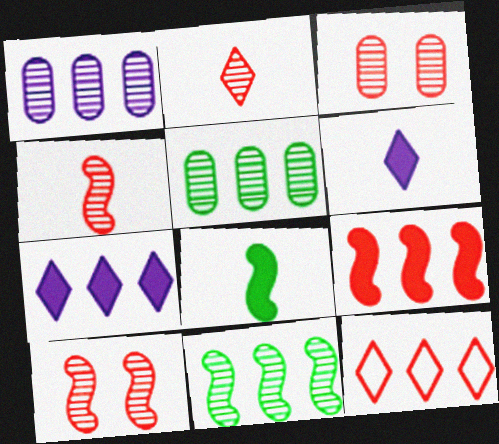[]